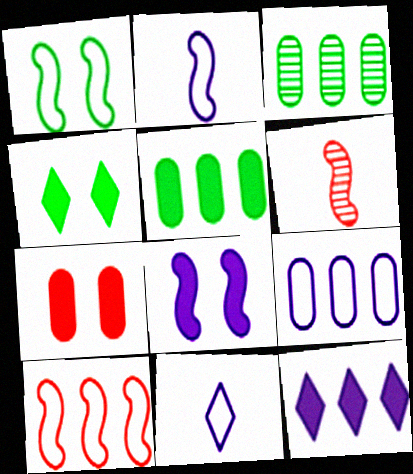[[1, 2, 10], 
[3, 10, 12], 
[4, 6, 9], 
[4, 7, 8]]